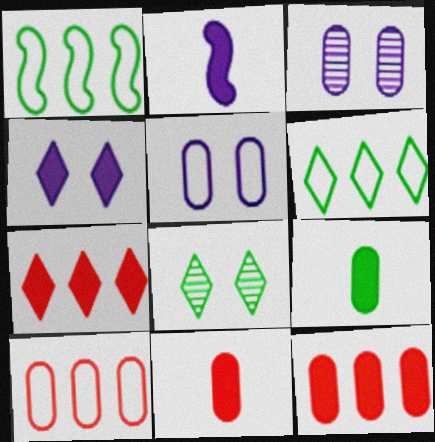[[1, 8, 9], 
[2, 8, 10], 
[3, 9, 10]]